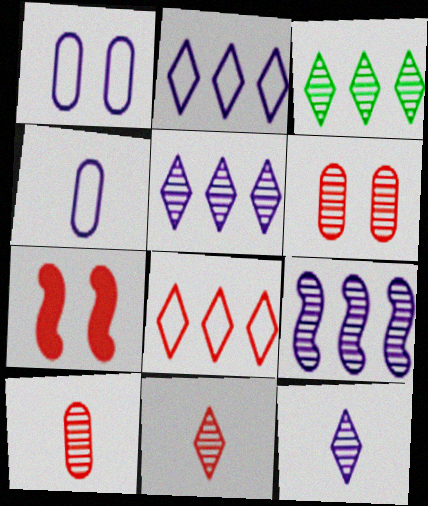[[3, 4, 7], 
[7, 8, 10]]